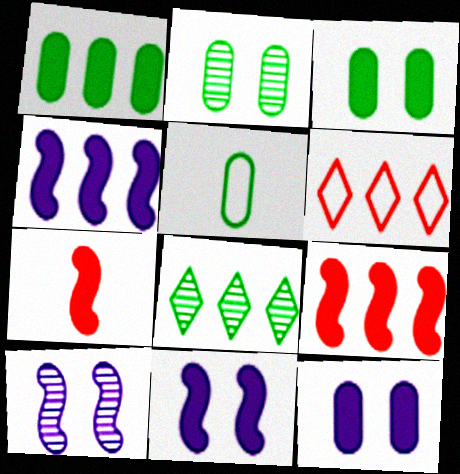[[1, 2, 5]]